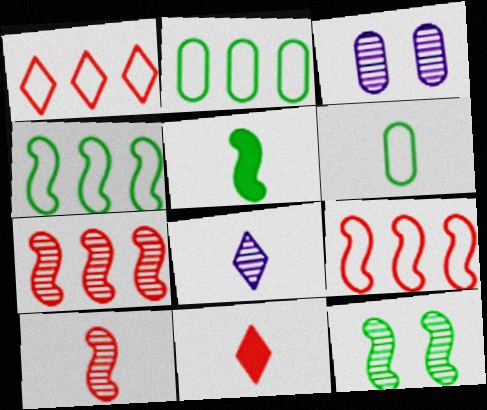[[1, 3, 5], 
[3, 4, 11], 
[4, 5, 12]]